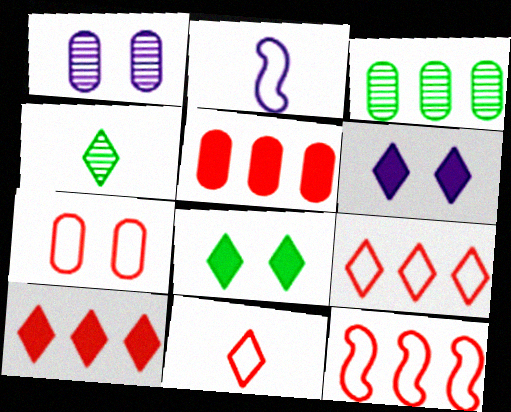[[4, 6, 9], 
[7, 11, 12]]